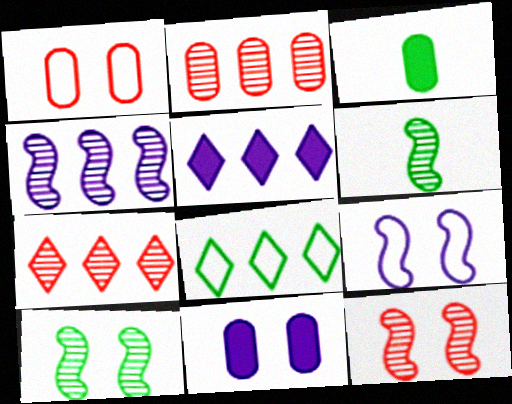[[1, 5, 6], 
[3, 7, 9], 
[3, 8, 10], 
[4, 6, 12], 
[5, 7, 8]]